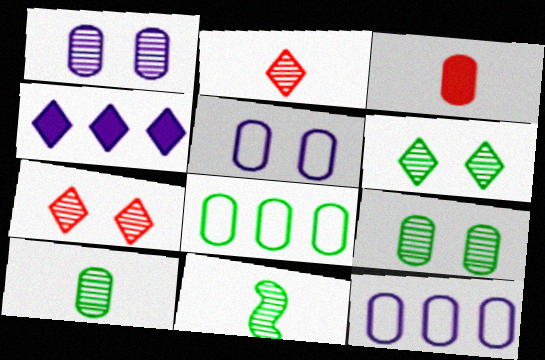[[1, 3, 8], 
[3, 9, 12]]